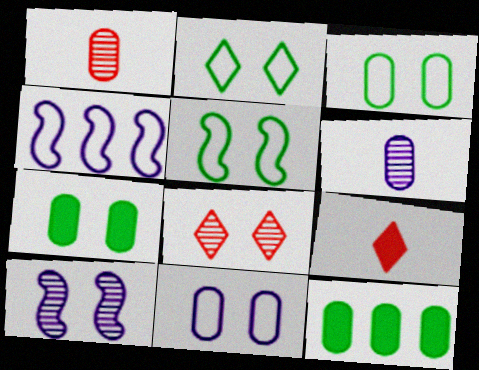[[1, 11, 12], 
[2, 3, 5]]